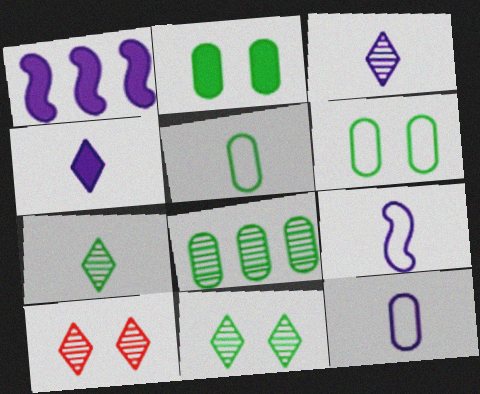[[1, 5, 10], 
[2, 5, 8]]